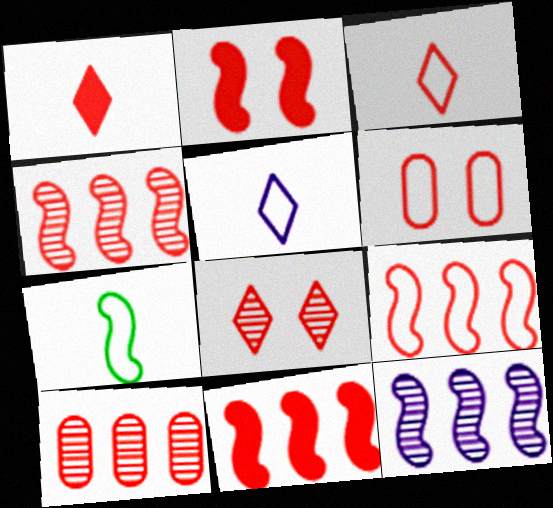[[1, 4, 6], 
[2, 3, 10], 
[2, 6, 8], 
[2, 7, 12], 
[3, 6, 9], 
[4, 9, 11]]